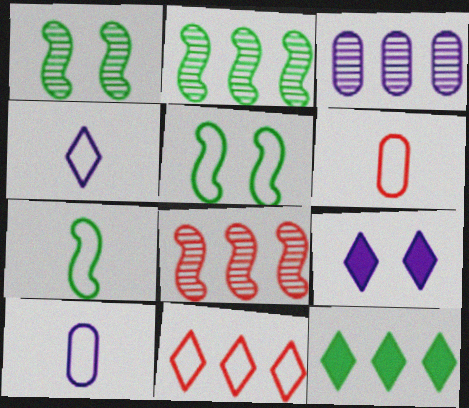[[2, 6, 9], 
[4, 6, 7], 
[5, 10, 11]]